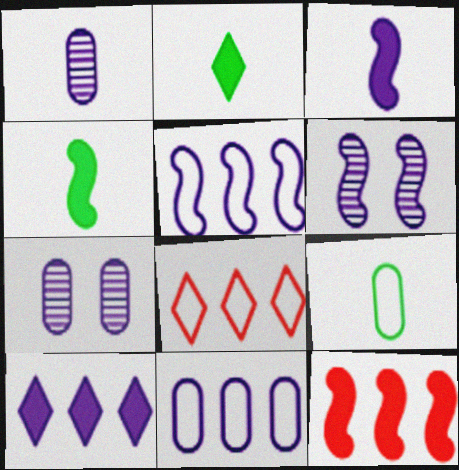[[3, 5, 6], 
[4, 7, 8]]